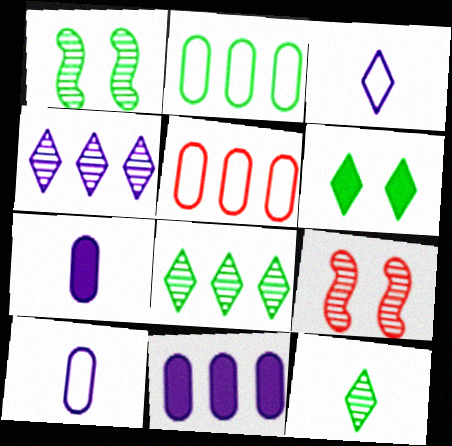[]